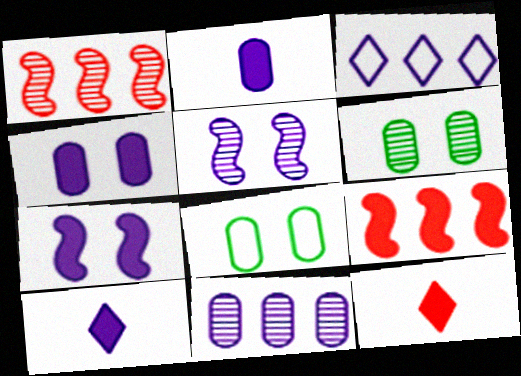[[1, 8, 10], 
[2, 3, 5]]